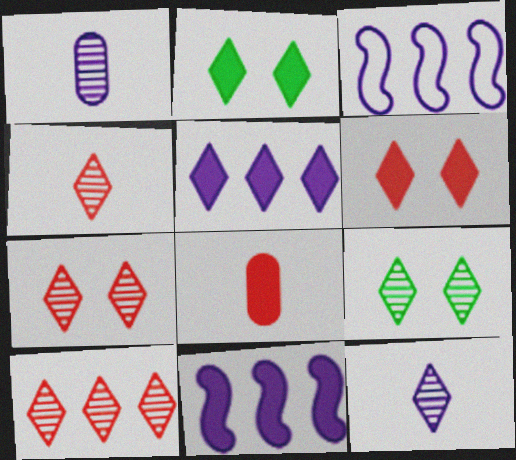[[2, 8, 11], 
[3, 8, 9], 
[4, 7, 10], 
[9, 10, 12]]